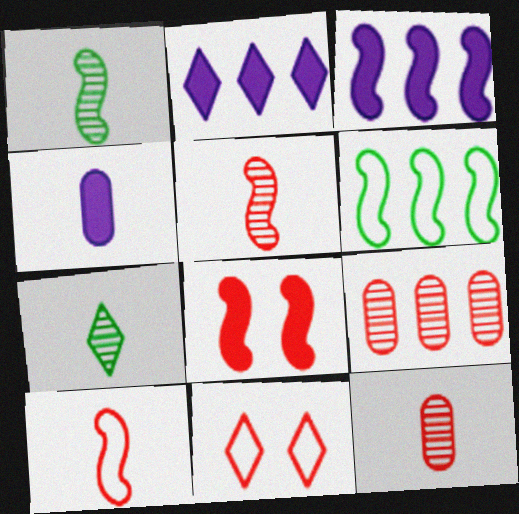[[2, 6, 9], 
[2, 7, 11], 
[4, 7, 10]]